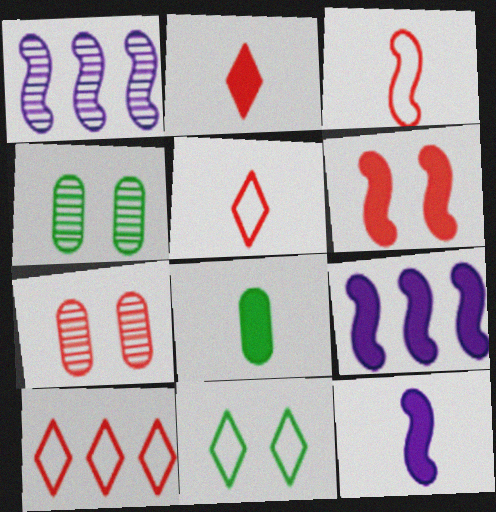[[2, 8, 12], 
[4, 5, 9], 
[4, 10, 12]]